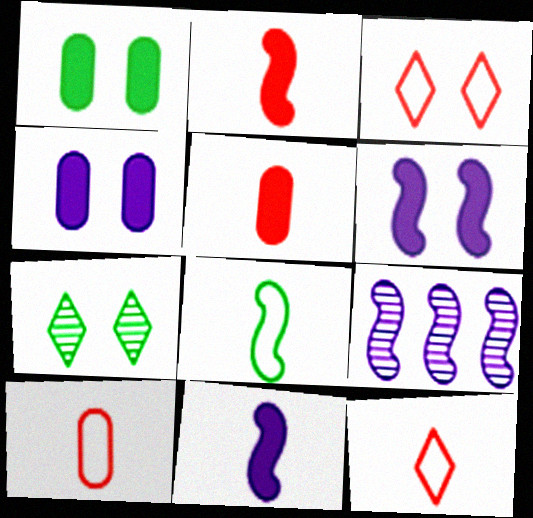[[1, 9, 12]]